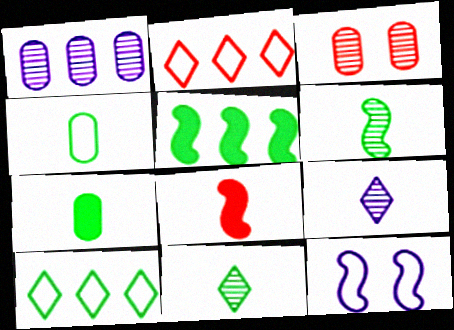[[1, 2, 5], 
[2, 3, 8], 
[2, 4, 12], 
[4, 8, 9]]